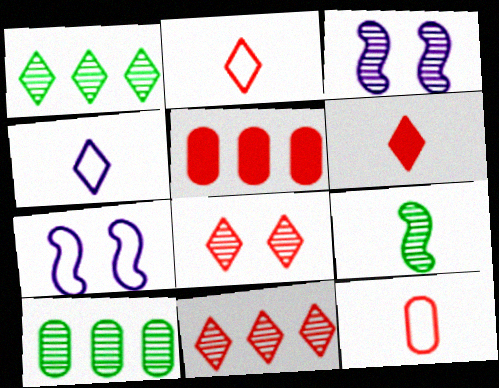[[6, 7, 10]]